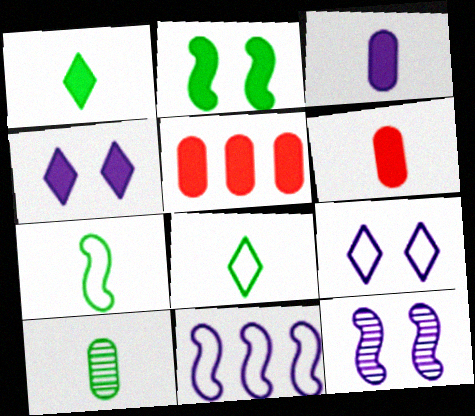[[1, 7, 10], 
[5, 8, 12]]